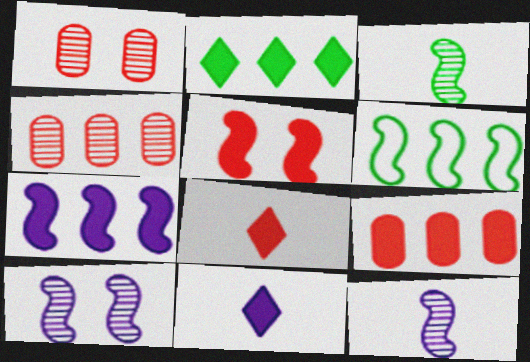[[1, 6, 11], 
[2, 7, 9], 
[5, 6, 12], 
[5, 8, 9]]